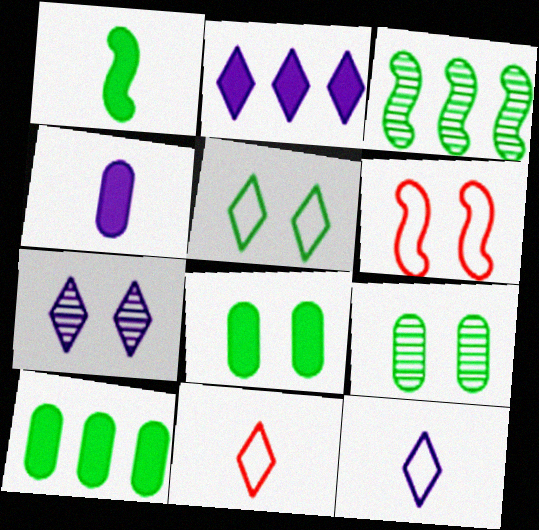[[2, 7, 12], 
[6, 7, 8]]